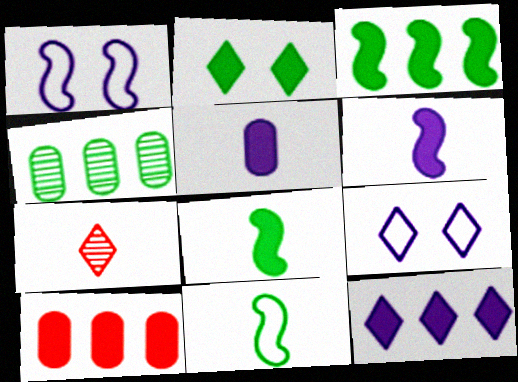[[2, 4, 11], 
[2, 6, 10], 
[3, 10, 12], 
[5, 7, 11]]